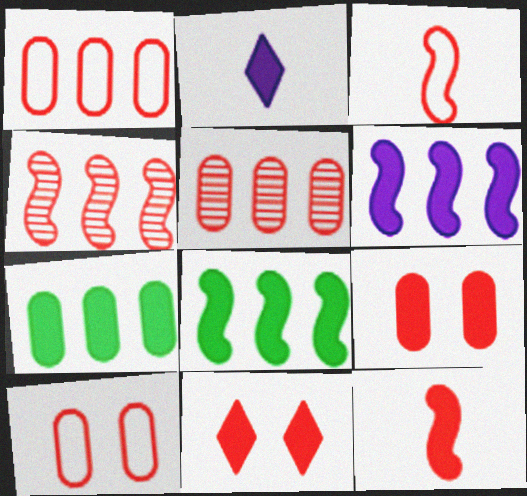[[2, 8, 9], 
[3, 5, 11]]